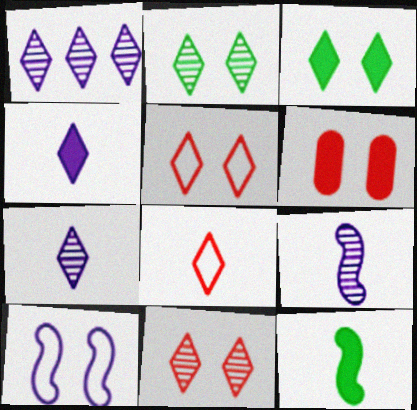[[1, 3, 8], 
[2, 6, 10]]